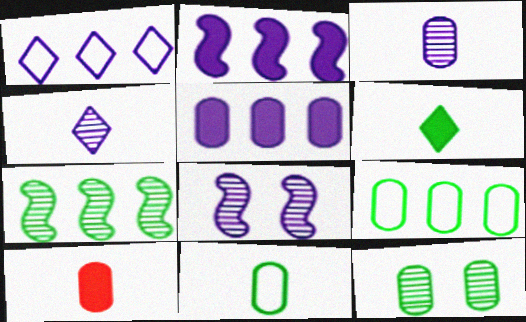[[3, 10, 11]]